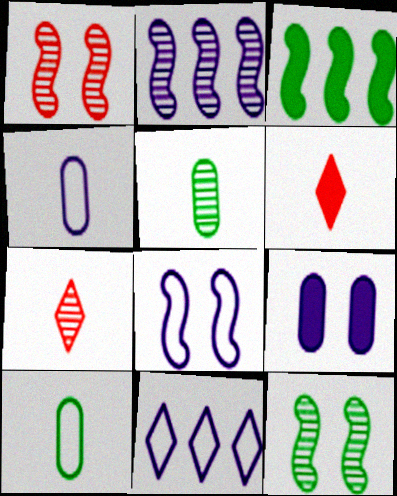[[3, 6, 9], 
[4, 8, 11]]